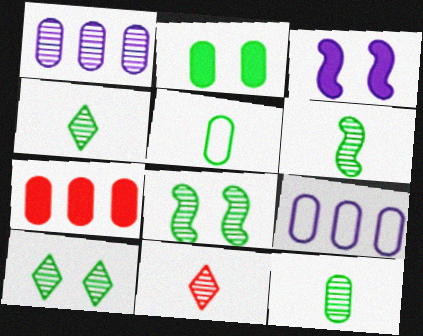[[1, 8, 11], 
[4, 6, 12]]